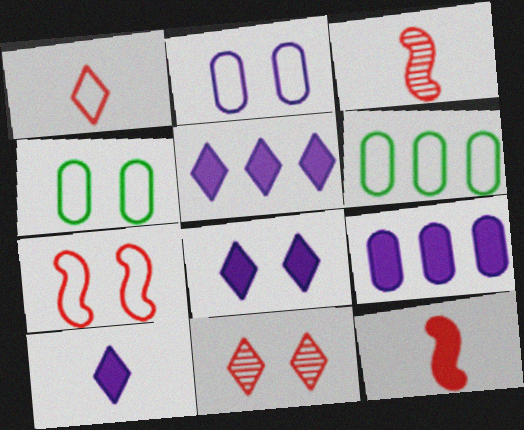[[3, 4, 5], 
[3, 6, 8], 
[5, 8, 10]]